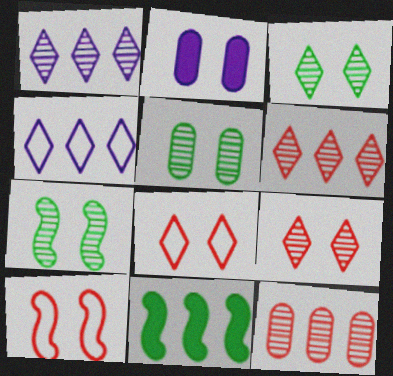[[2, 3, 10], 
[2, 7, 8], 
[3, 5, 7], 
[4, 11, 12]]